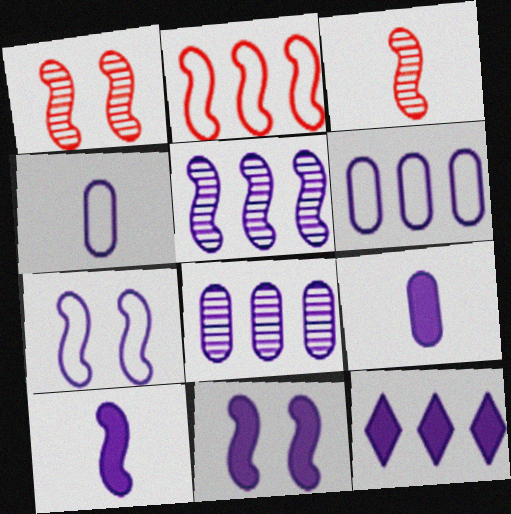[[5, 6, 12], 
[5, 7, 10], 
[9, 11, 12]]